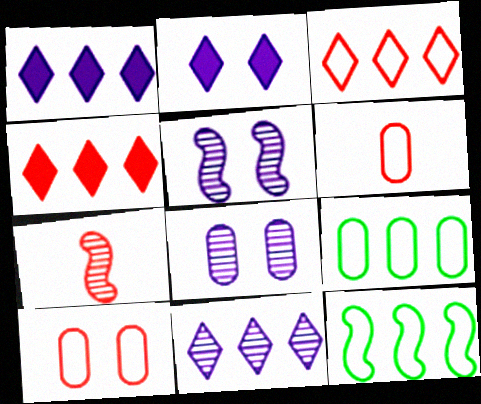[[2, 7, 9], 
[4, 7, 10]]